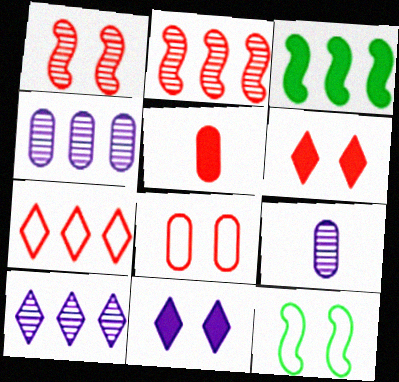[[1, 5, 7], 
[1, 6, 8], 
[3, 4, 7], 
[3, 5, 11], 
[5, 10, 12]]